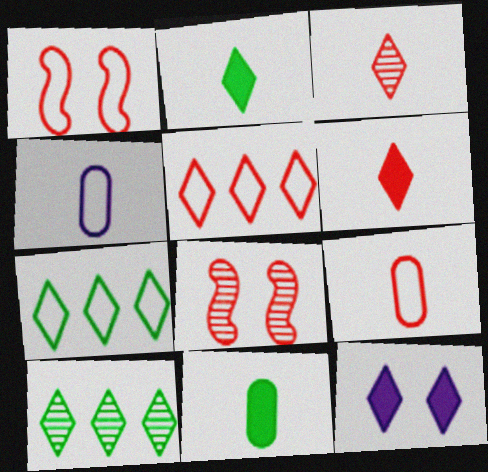[[1, 4, 7], 
[1, 5, 9], 
[3, 7, 12]]